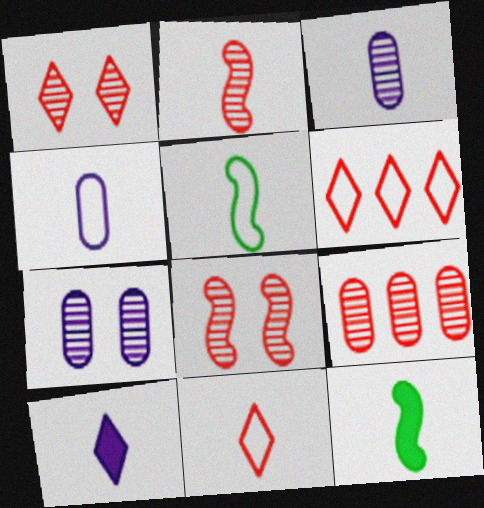[[1, 2, 9], 
[3, 11, 12], 
[4, 5, 11], 
[6, 7, 12]]